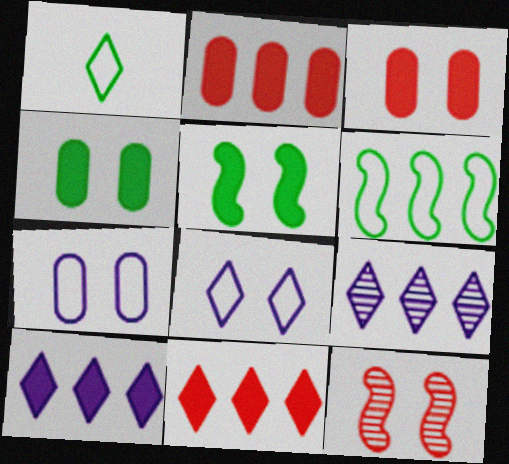[[2, 6, 9], 
[4, 8, 12]]